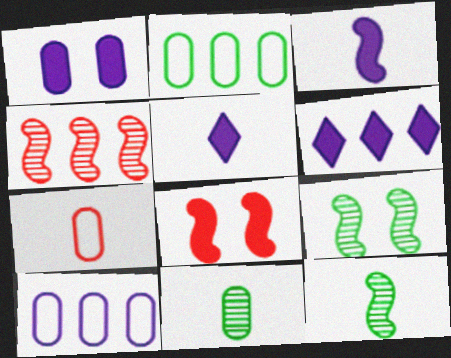[[1, 3, 6], 
[2, 4, 6], 
[5, 7, 12], 
[6, 7, 9]]